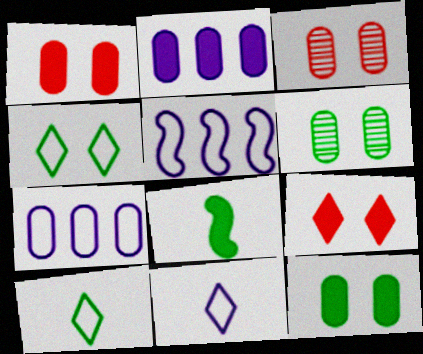[[2, 8, 9]]